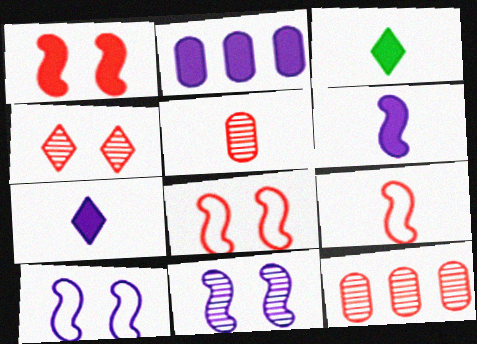[[1, 2, 3], 
[3, 10, 12]]